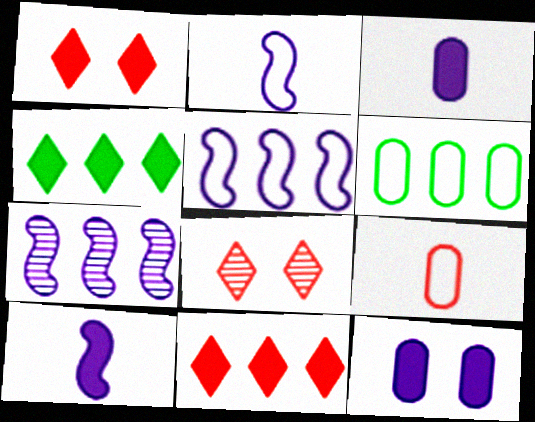[[6, 7, 11], 
[6, 8, 10]]